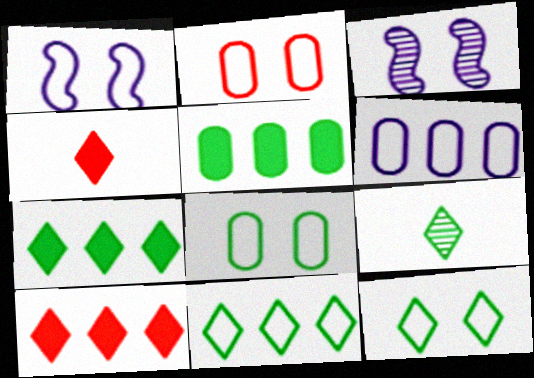[[1, 2, 12], 
[7, 9, 12]]